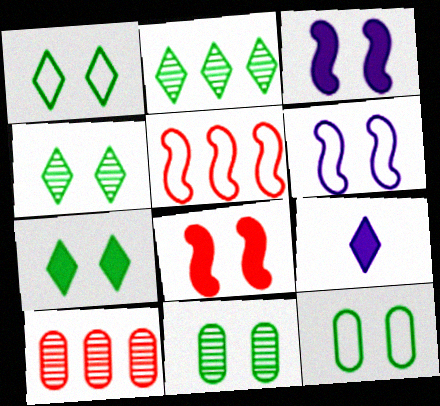[[1, 4, 7], 
[5, 9, 11]]